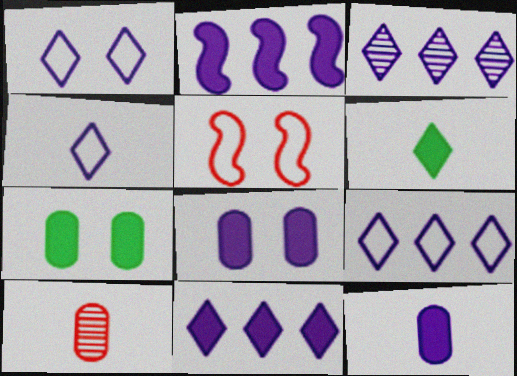[[1, 4, 9], 
[3, 9, 11]]